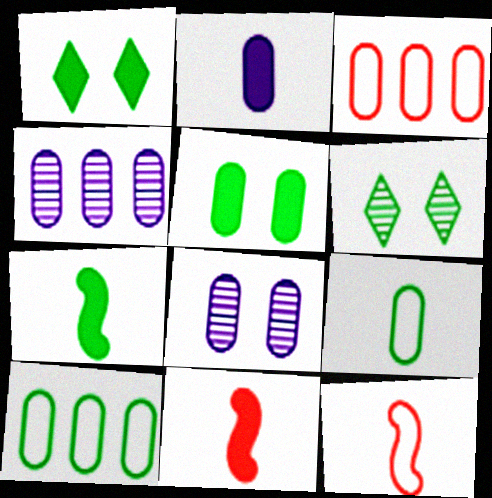[[1, 4, 12], 
[6, 7, 10]]